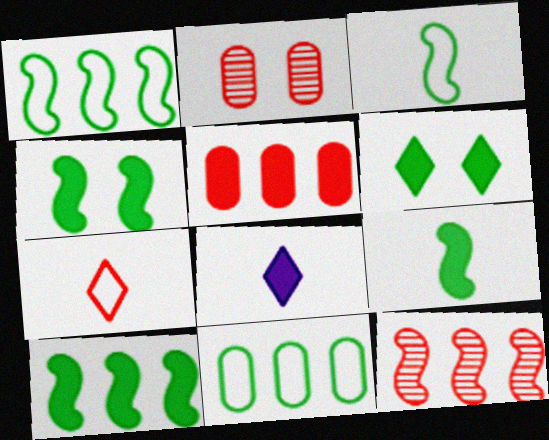[[1, 2, 8], 
[4, 5, 8], 
[4, 9, 10]]